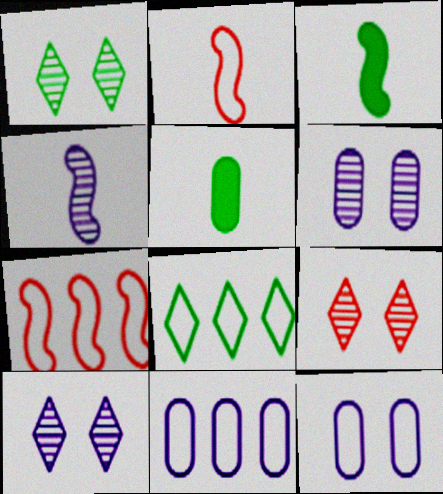[[1, 9, 10], 
[2, 3, 4], 
[2, 8, 12], 
[3, 9, 11], 
[5, 7, 10], 
[7, 8, 11]]